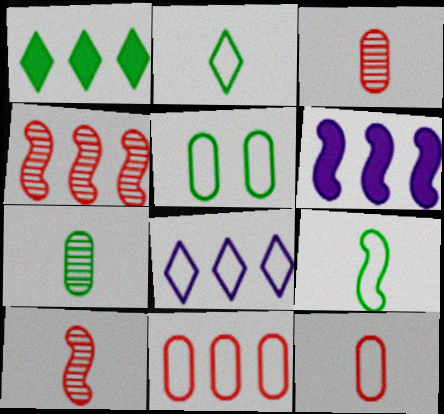[]